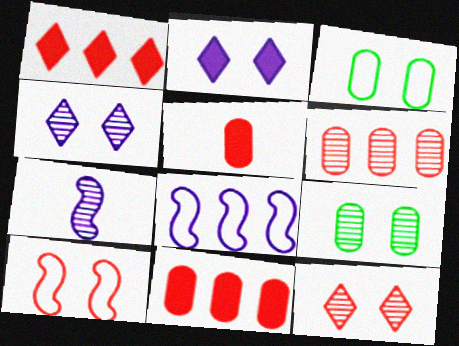[[1, 3, 7], 
[2, 9, 10]]